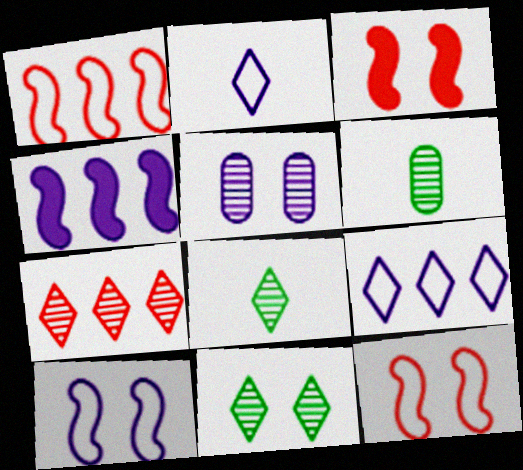[[2, 4, 5], 
[3, 6, 9]]